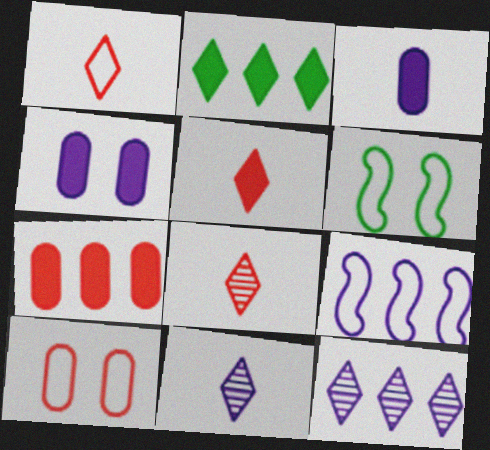[[1, 5, 8], 
[4, 9, 11], 
[6, 7, 11]]